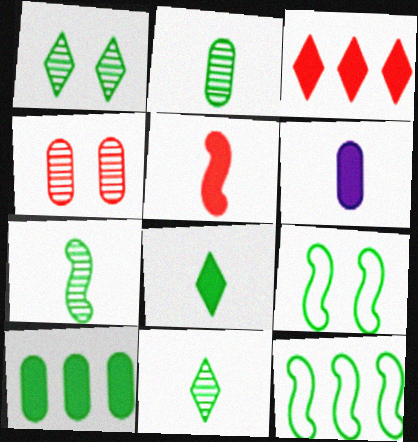[[2, 7, 11], 
[5, 6, 8], 
[9, 10, 11]]